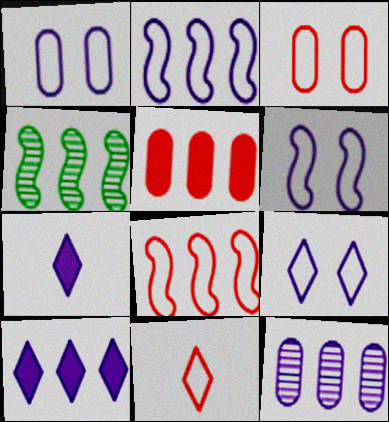[[1, 6, 9], 
[2, 10, 12], 
[3, 4, 7], 
[3, 8, 11], 
[6, 7, 12]]